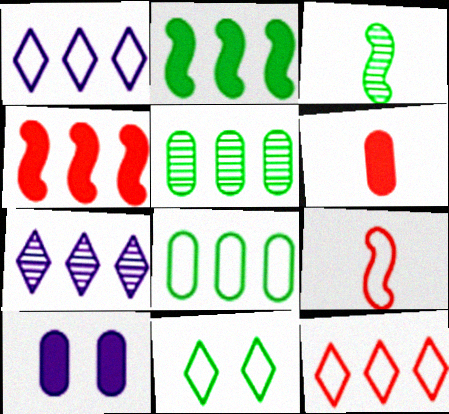[[1, 4, 5], 
[3, 10, 12], 
[4, 7, 8]]